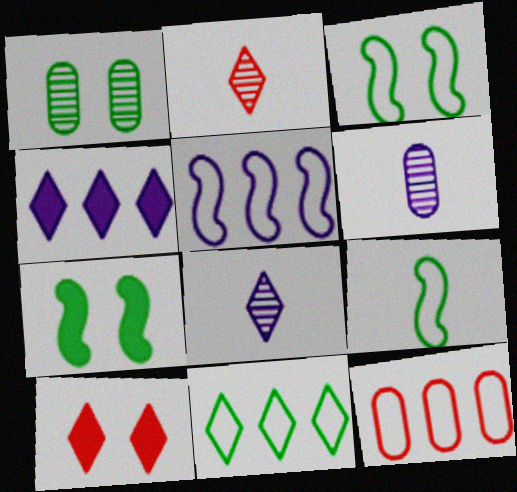[[5, 11, 12], 
[7, 8, 12], 
[8, 10, 11]]